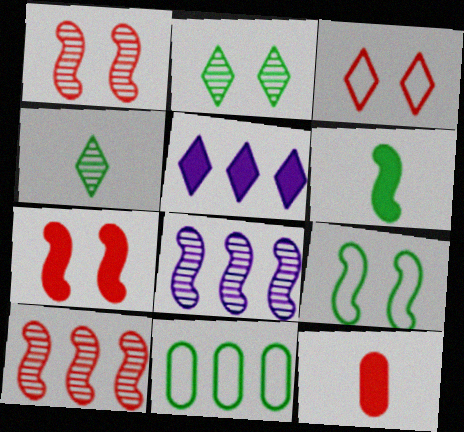[[2, 6, 11], 
[3, 4, 5], 
[3, 10, 12], 
[5, 10, 11]]